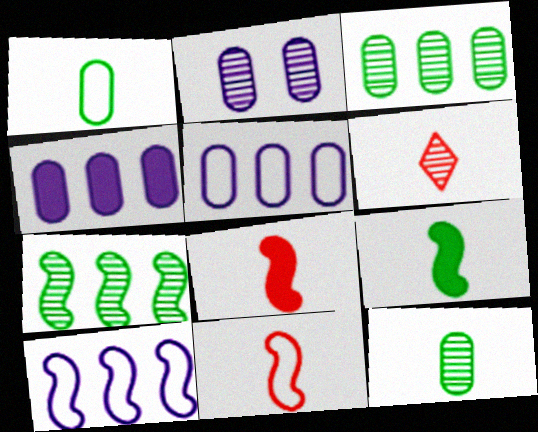[[2, 6, 7]]